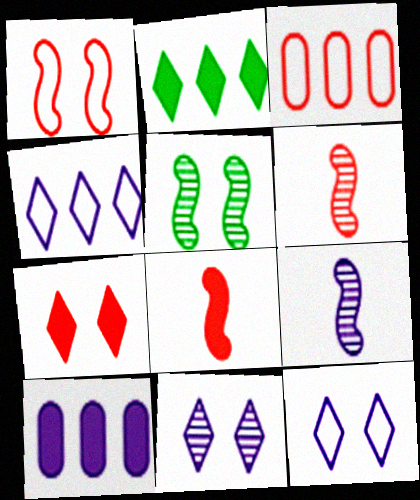[[3, 6, 7], 
[9, 10, 12]]